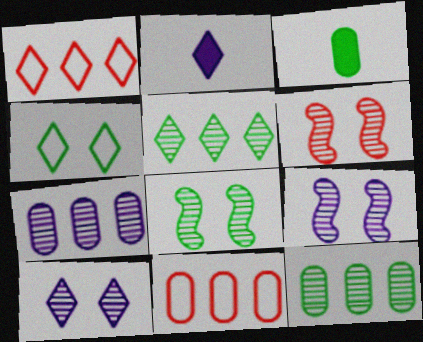[[1, 3, 9], 
[2, 8, 11], 
[6, 8, 9]]